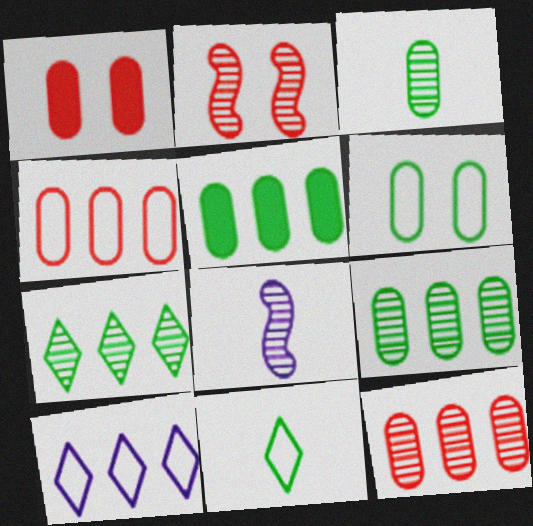[[3, 5, 6]]